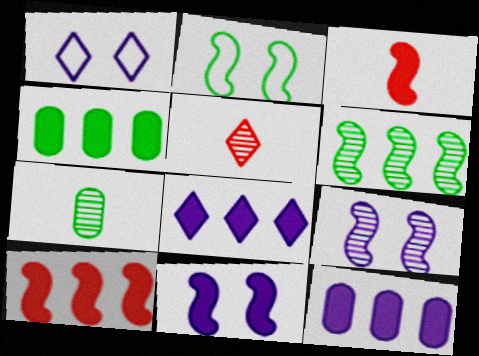[[1, 7, 10], 
[2, 5, 12], 
[4, 8, 10]]